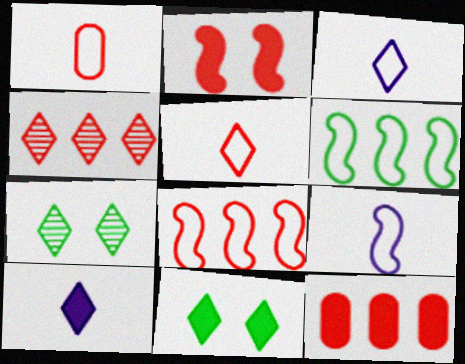[[1, 2, 4], 
[3, 4, 11], 
[4, 8, 12], 
[7, 9, 12]]